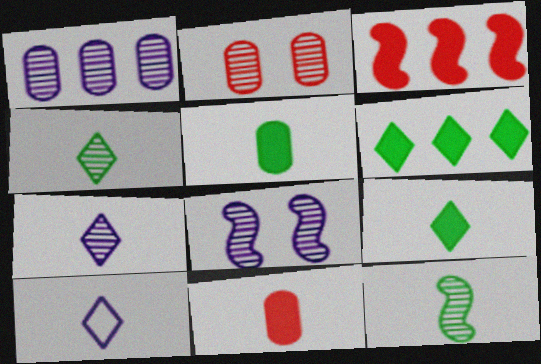[[1, 7, 8], 
[10, 11, 12]]